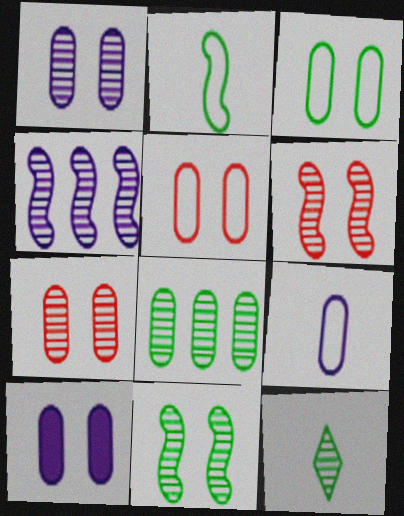[[3, 7, 10], 
[4, 7, 12], 
[8, 11, 12]]